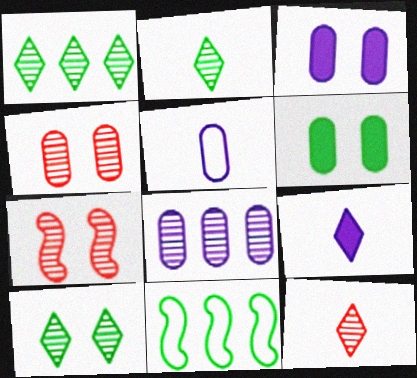[[1, 2, 10], 
[2, 6, 11], 
[2, 7, 8], 
[3, 5, 8], 
[3, 11, 12], 
[4, 9, 11]]